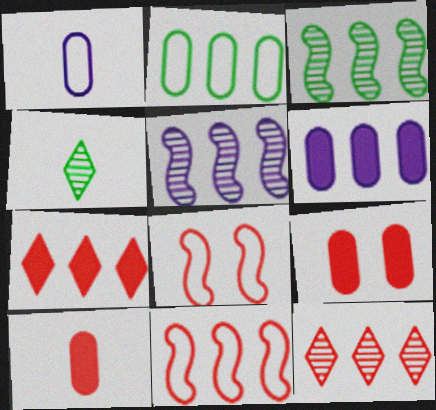[[2, 5, 7], 
[4, 6, 8], 
[8, 10, 12]]